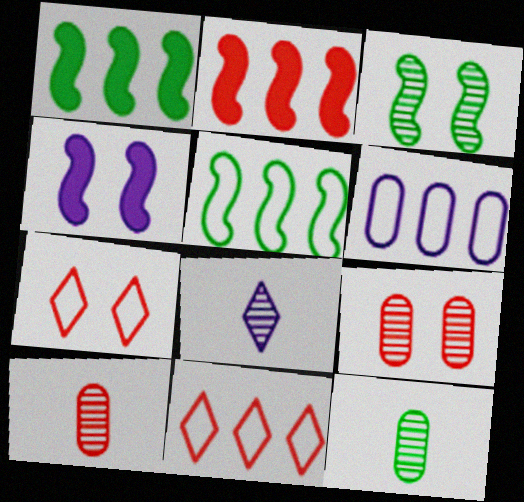[[2, 7, 10], 
[4, 6, 8], 
[4, 11, 12], 
[5, 6, 11]]